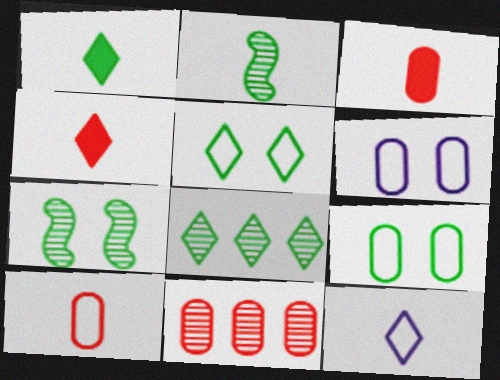[[1, 5, 8], 
[2, 3, 12]]